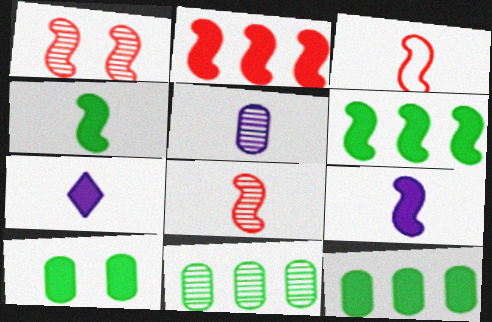[[1, 2, 3], 
[2, 7, 10]]